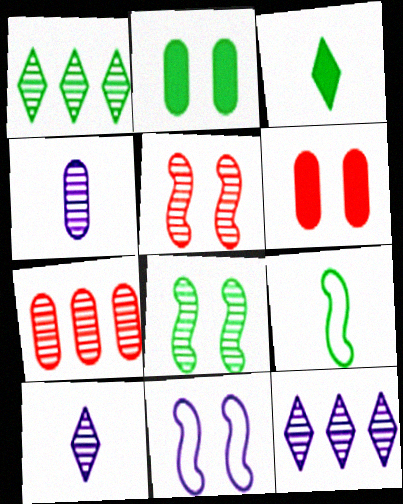[[1, 2, 9], 
[1, 4, 5], 
[3, 7, 11], 
[6, 9, 12], 
[7, 8, 10]]